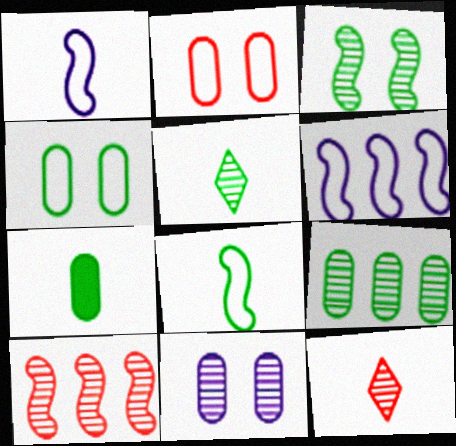[[1, 7, 12], 
[3, 5, 9], 
[4, 7, 9], 
[5, 7, 8], 
[5, 10, 11]]